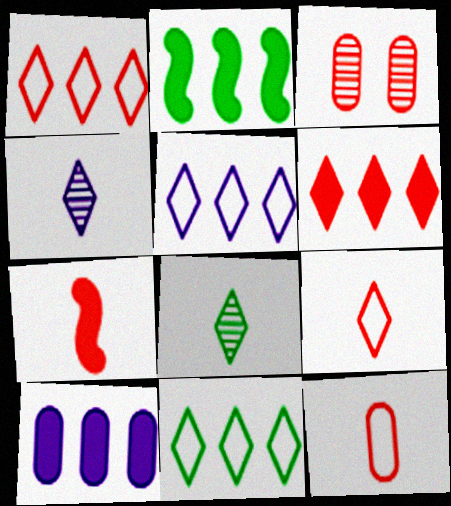[[1, 3, 7], 
[1, 5, 11], 
[2, 6, 10]]